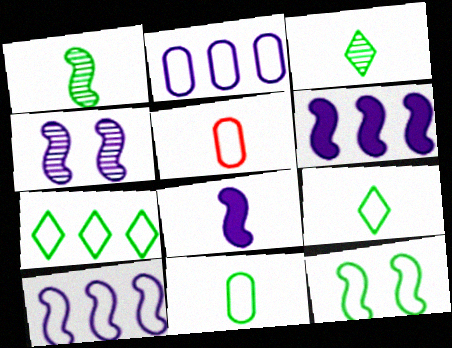[[3, 5, 8], 
[4, 8, 10], 
[7, 11, 12]]